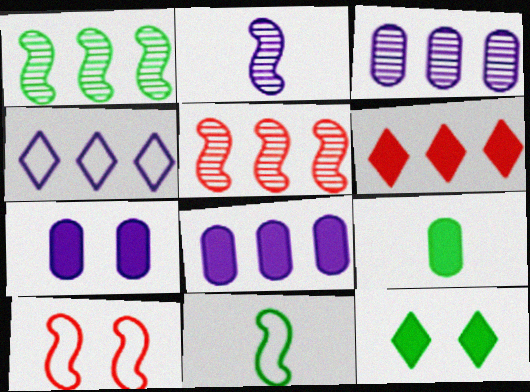[[2, 4, 7]]